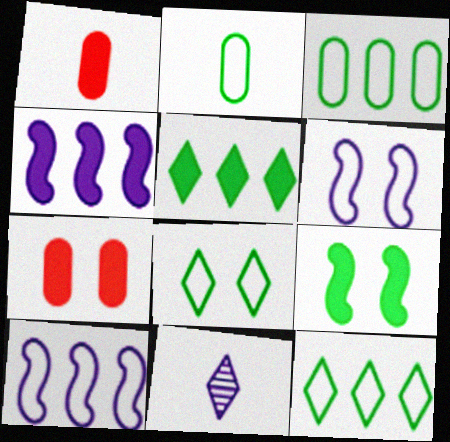[]